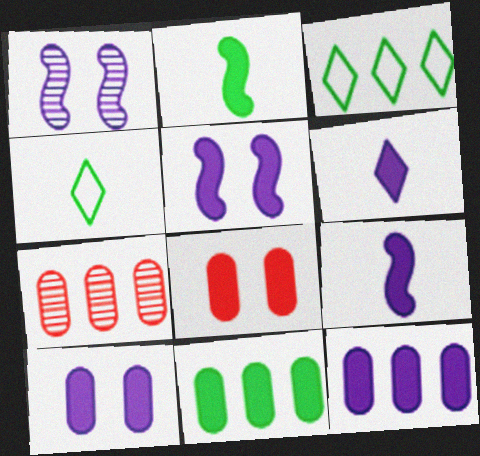[[4, 5, 7], 
[5, 6, 12]]